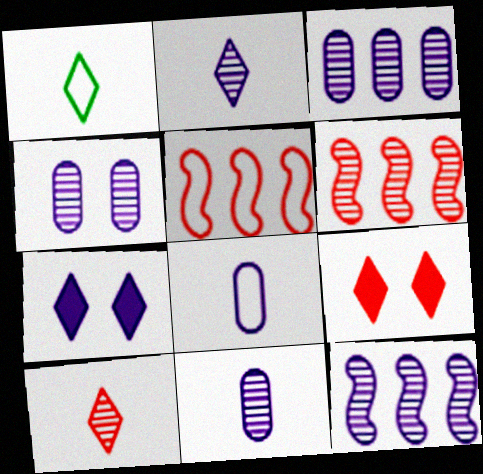[[2, 4, 12], 
[3, 4, 11], 
[7, 8, 12]]